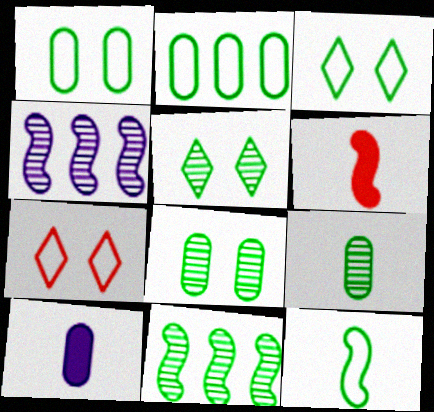[[2, 3, 12], 
[5, 9, 11], 
[7, 10, 11]]